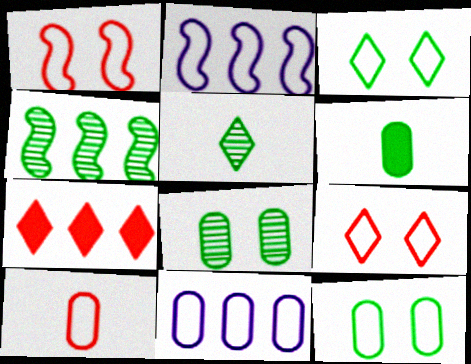[[2, 3, 10], 
[3, 4, 6], 
[4, 5, 8], 
[4, 7, 11], 
[10, 11, 12]]